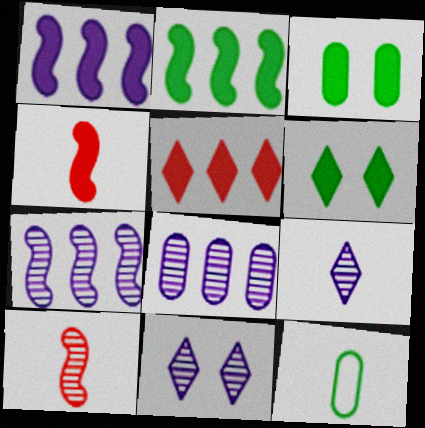[[4, 9, 12]]